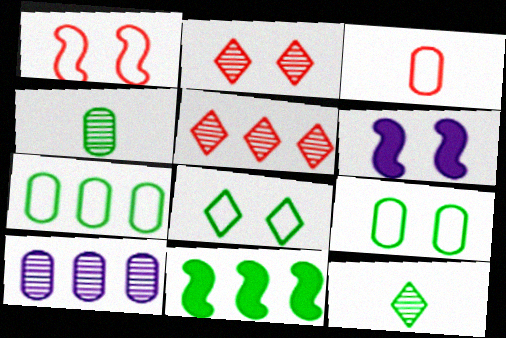[[2, 6, 9], 
[4, 8, 11], 
[9, 11, 12]]